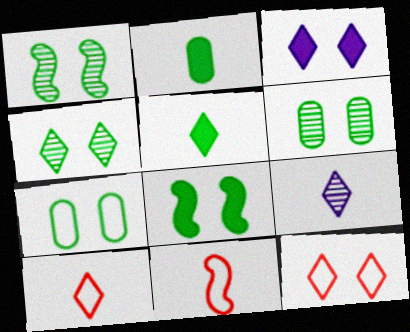[[1, 4, 6], 
[2, 9, 11], 
[3, 4, 12], 
[4, 7, 8], 
[5, 9, 10]]